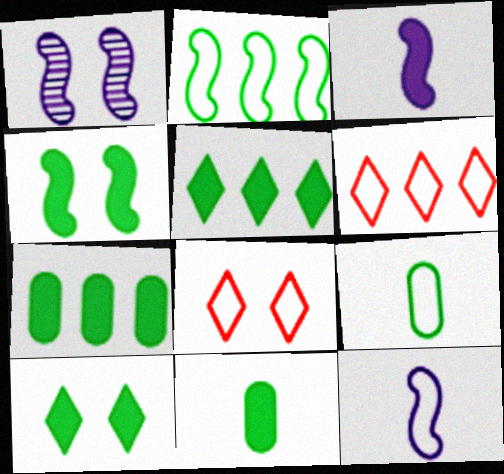[[1, 6, 11], 
[4, 5, 11]]